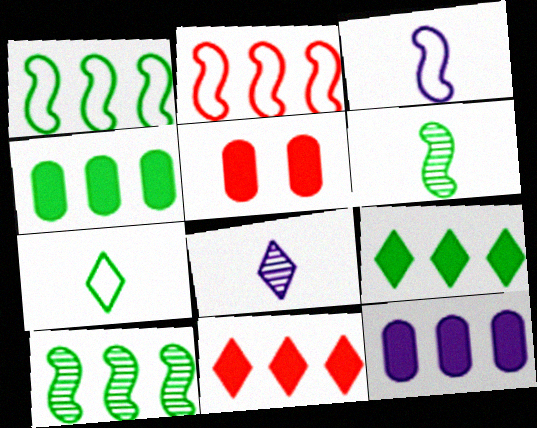[[1, 5, 8]]